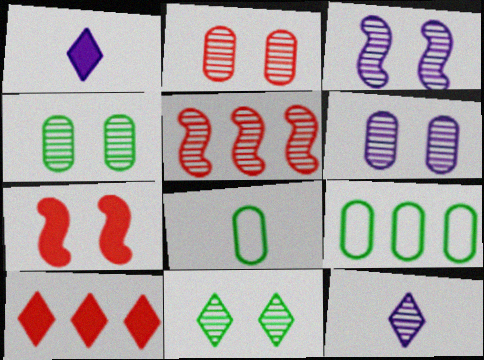[[2, 3, 11], 
[2, 4, 6], 
[3, 8, 10], 
[4, 5, 12], 
[7, 9, 12]]